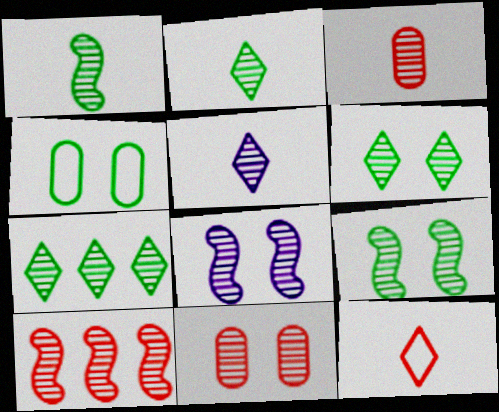[[1, 3, 5], 
[1, 8, 10], 
[2, 6, 7], 
[3, 7, 8], 
[6, 8, 11]]